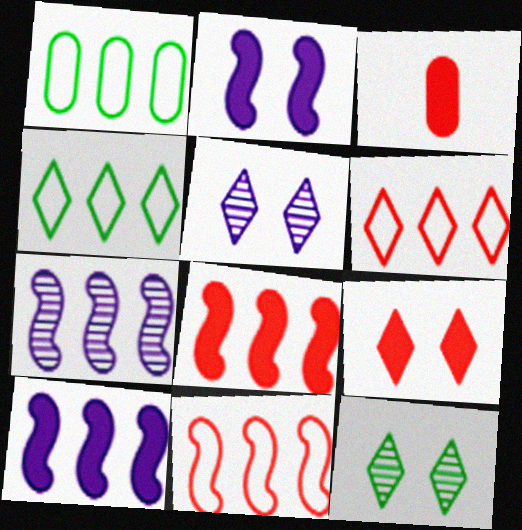[[3, 8, 9]]